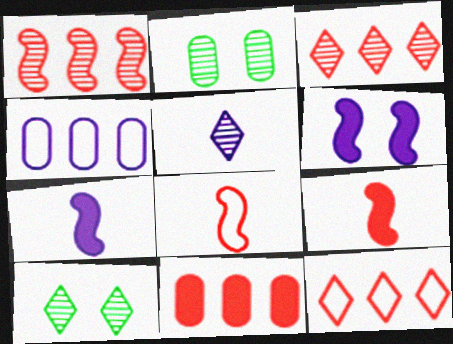[[1, 2, 5], 
[1, 11, 12], 
[2, 7, 12], 
[3, 5, 10], 
[4, 5, 6], 
[4, 9, 10]]